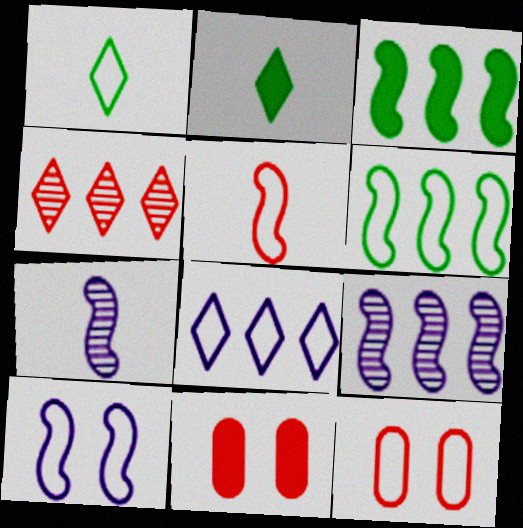[[1, 9, 11], 
[2, 9, 12], 
[4, 5, 11], 
[5, 6, 10]]